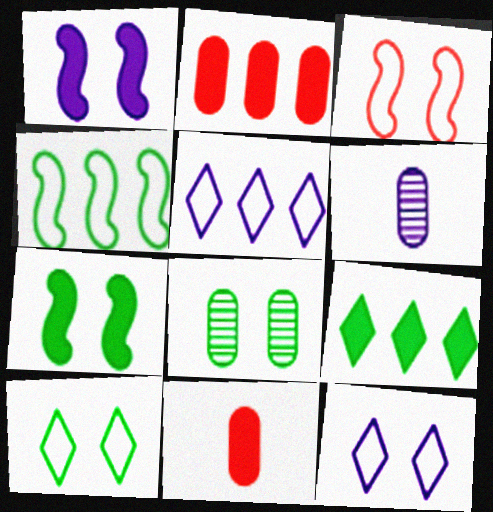[[1, 5, 6], 
[1, 9, 11], 
[3, 6, 9], 
[7, 8, 10]]